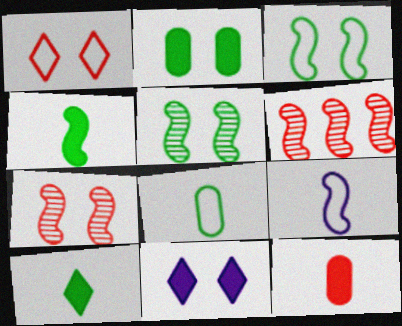[[1, 6, 12], 
[6, 8, 11]]